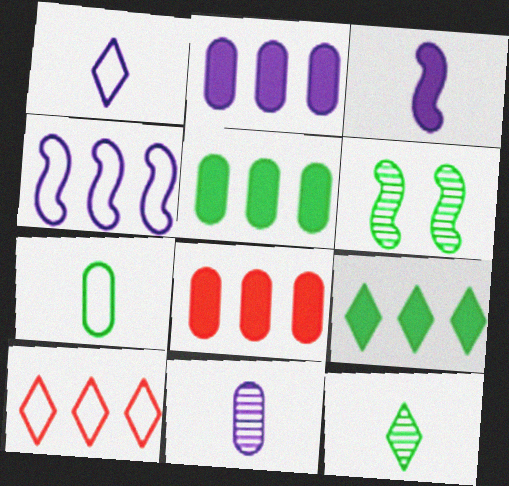[[1, 3, 11], 
[1, 6, 8], 
[2, 5, 8], 
[6, 7, 9]]